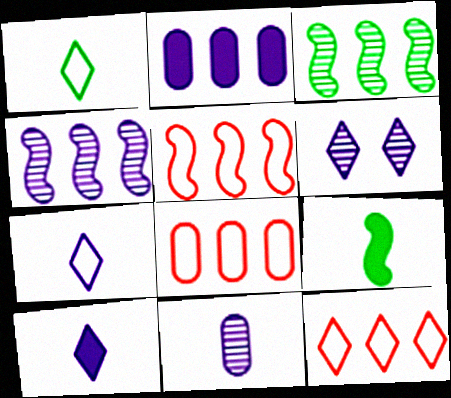[[2, 3, 12], 
[4, 6, 11], 
[5, 8, 12], 
[6, 8, 9]]